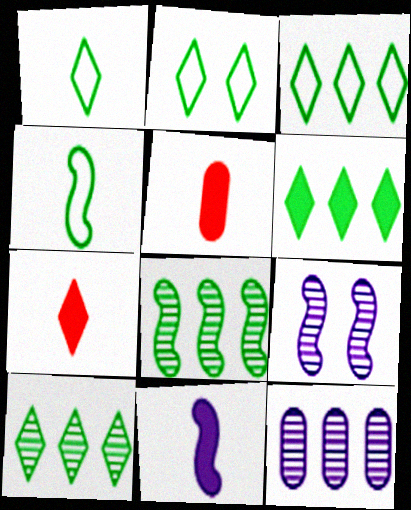[[1, 2, 3], 
[3, 5, 9], 
[3, 6, 10]]